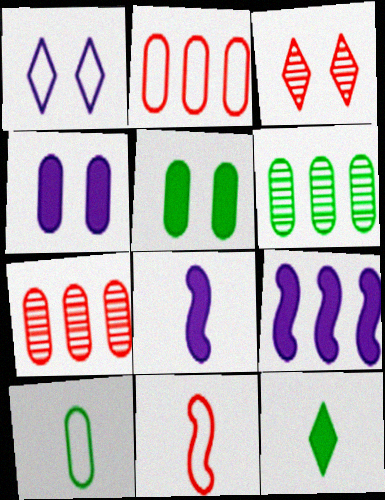[[3, 9, 10], 
[4, 7, 10], 
[5, 6, 10]]